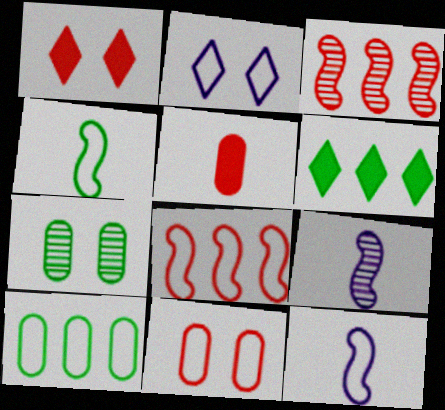[[1, 9, 10], 
[4, 6, 7], 
[6, 9, 11]]